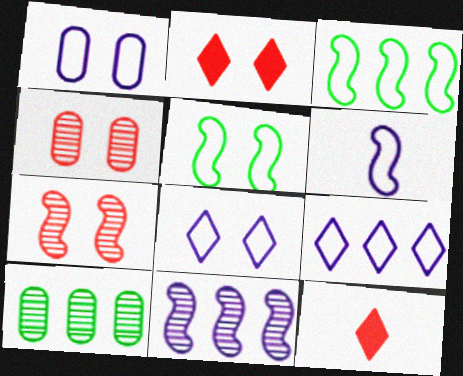[[1, 6, 9], 
[2, 6, 10]]